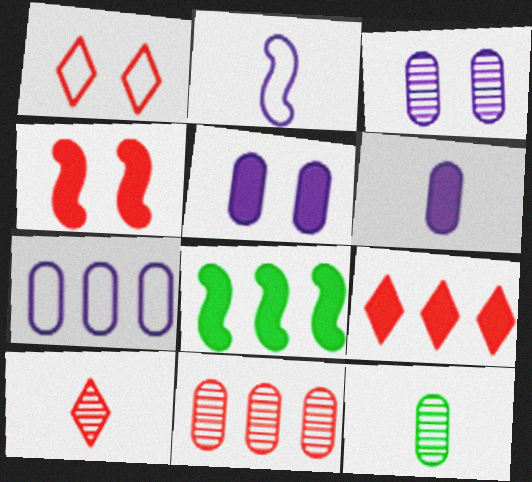[[1, 9, 10], 
[3, 6, 7], 
[3, 11, 12]]